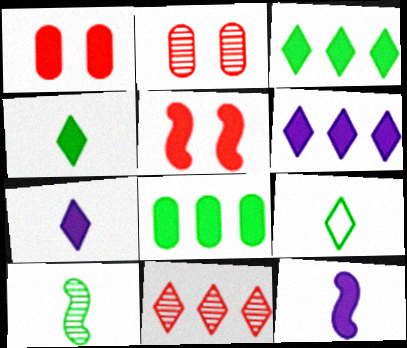[[1, 3, 12], 
[5, 7, 8]]